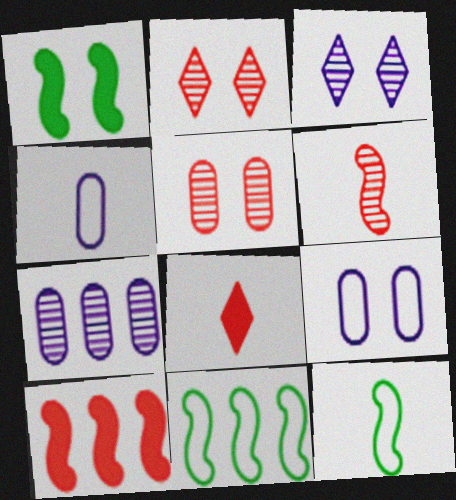[[1, 2, 9]]